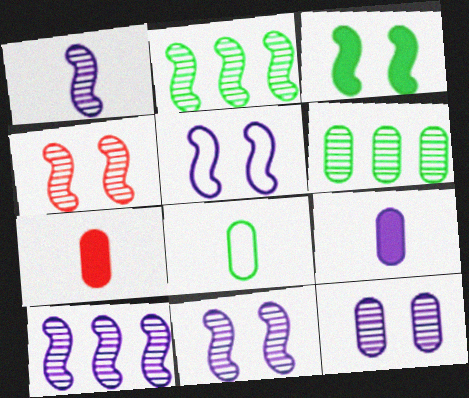[[1, 2, 4], 
[1, 10, 11], 
[3, 4, 5]]